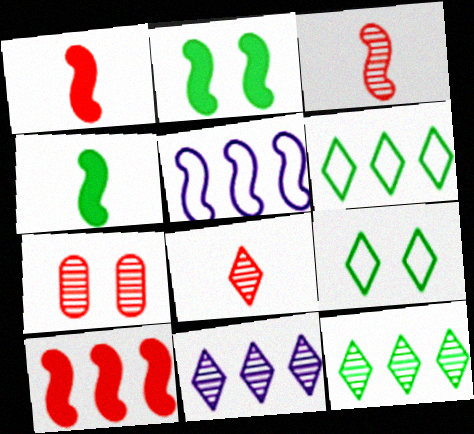[[2, 3, 5]]